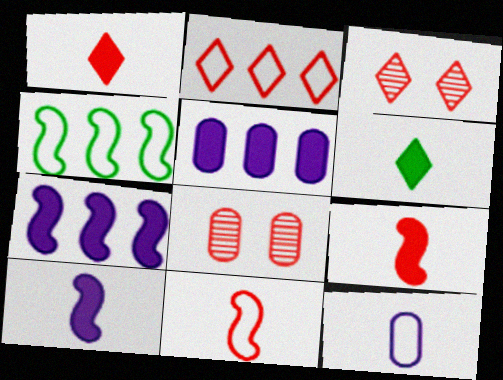[[1, 2, 3], 
[2, 8, 9]]